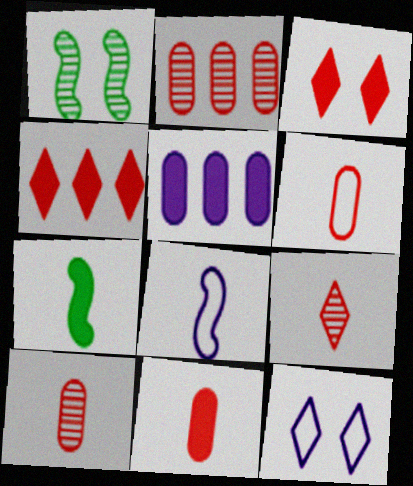[[2, 7, 12], 
[3, 5, 7], 
[6, 10, 11]]